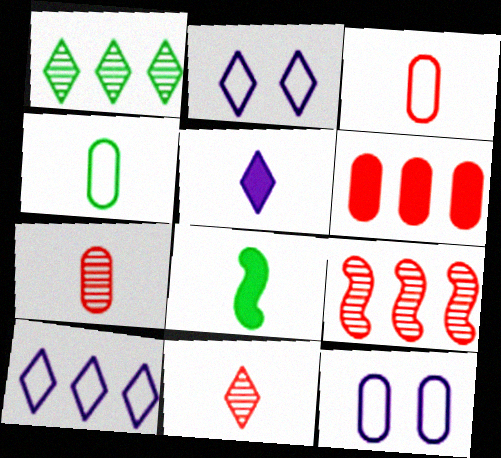[]